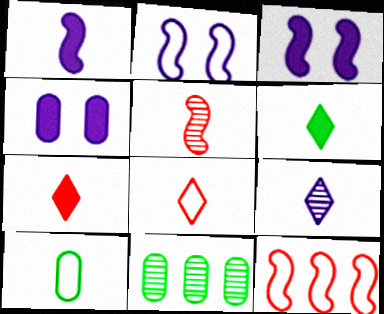[[2, 7, 11], 
[3, 8, 11], 
[6, 8, 9]]